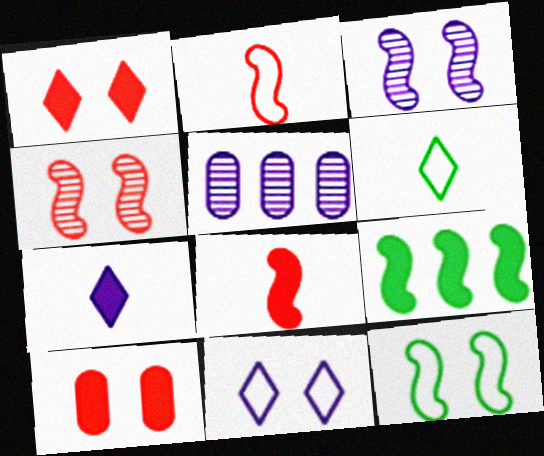[[2, 3, 9], 
[7, 9, 10]]